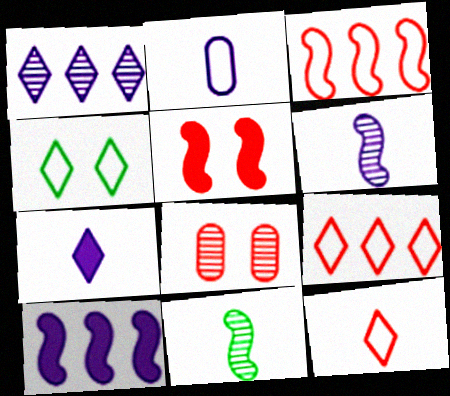[[1, 8, 11], 
[2, 3, 4], 
[2, 6, 7]]